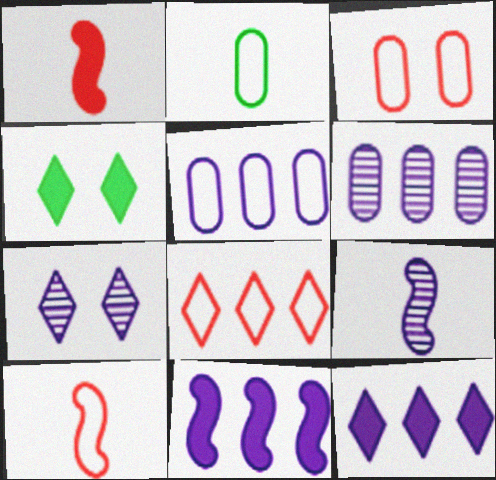[[2, 3, 5], 
[3, 8, 10], 
[4, 6, 10], 
[6, 7, 9]]